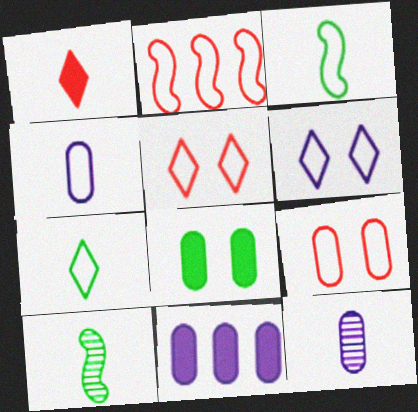[[1, 3, 12], 
[1, 4, 10], 
[5, 10, 11]]